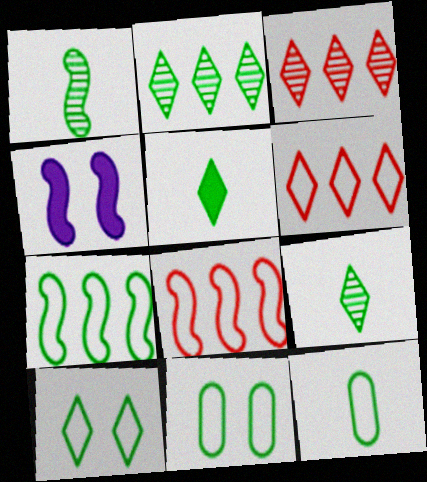[[1, 4, 8], 
[1, 5, 12], 
[2, 5, 10], 
[3, 4, 12], 
[7, 10, 12]]